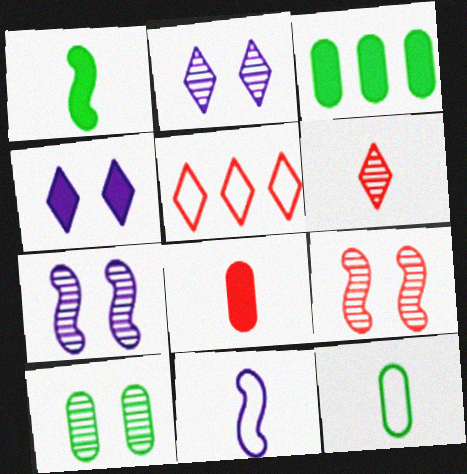[[2, 9, 10], 
[3, 10, 12], 
[5, 8, 9]]